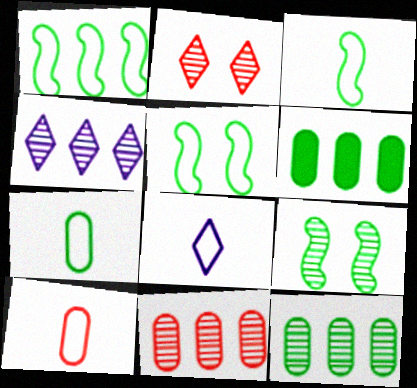[[1, 3, 5], 
[3, 8, 10]]